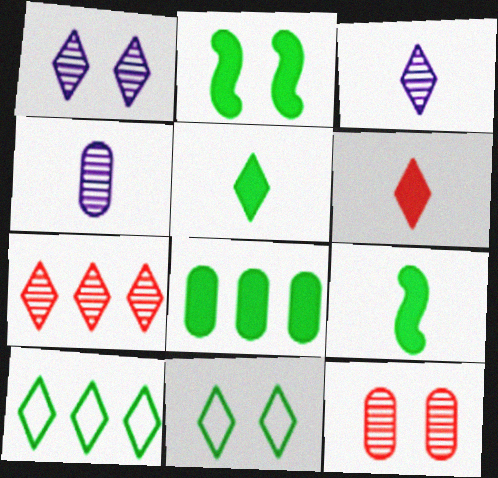[[1, 6, 10], 
[2, 5, 8]]